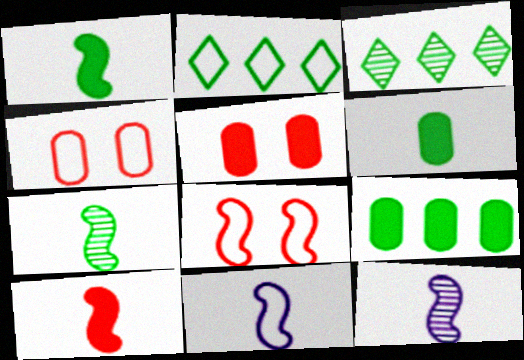[[2, 4, 11], 
[2, 5, 12], 
[3, 5, 11], 
[7, 10, 11]]